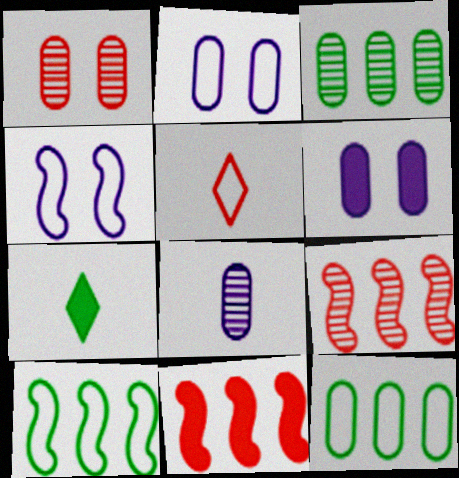[[1, 3, 8], 
[1, 5, 11], 
[2, 5, 10], 
[2, 7, 9], 
[4, 5, 12], 
[6, 7, 11]]